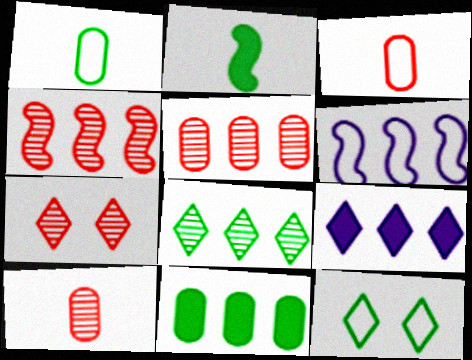[[3, 6, 12], 
[4, 7, 10]]